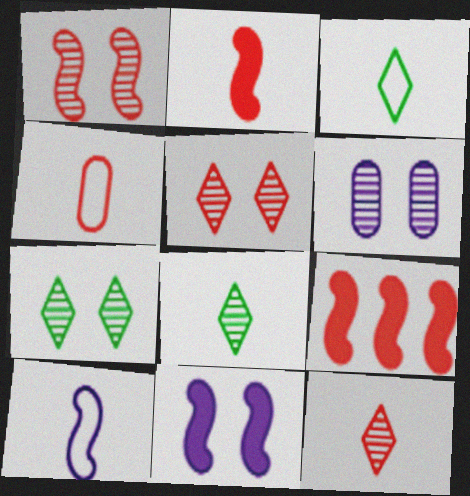[[1, 6, 7], 
[2, 4, 12], 
[3, 4, 10], 
[3, 6, 9], 
[4, 5, 9]]